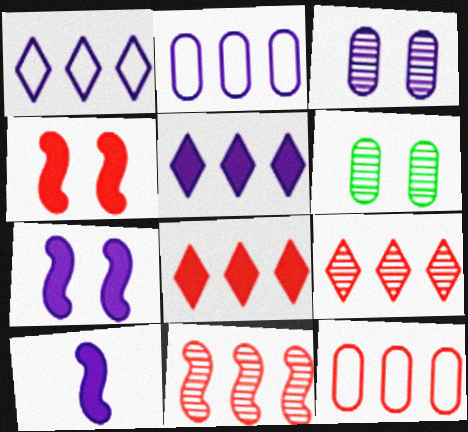[[1, 3, 10], 
[8, 11, 12]]